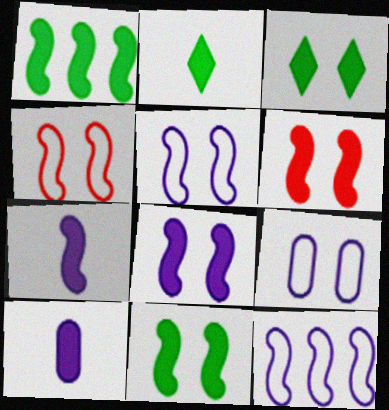[[1, 6, 7], 
[6, 8, 11]]